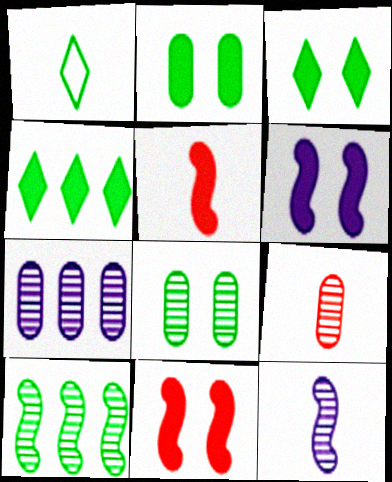[[1, 2, 10], 
[1, 7, 11], 
[7, 8, 9]]